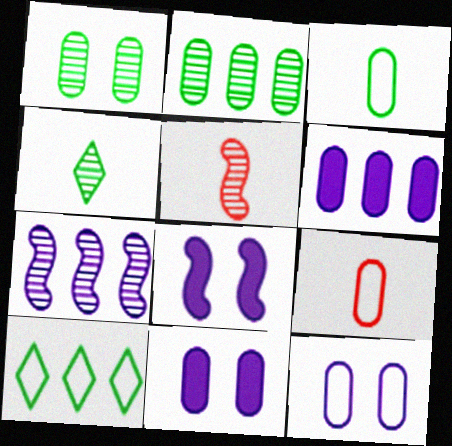[[1, 6, 9], 
[2, 9, 11], 
[5, 10, 11]]